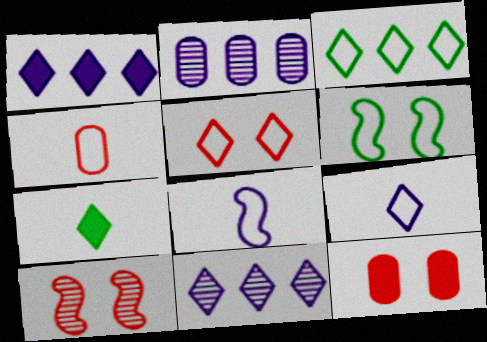[[3, 5, 9], 
[5, 7, 11], 
[5, 10, 12]]